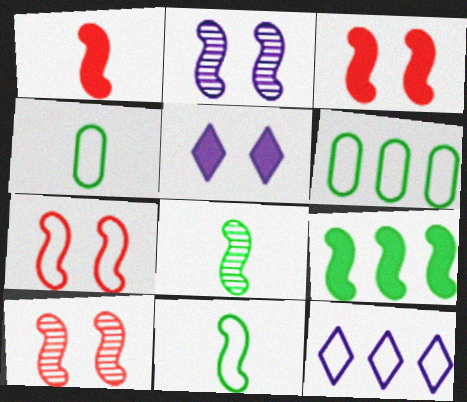[[3, 7, 10], 
[4, 7, 12]]